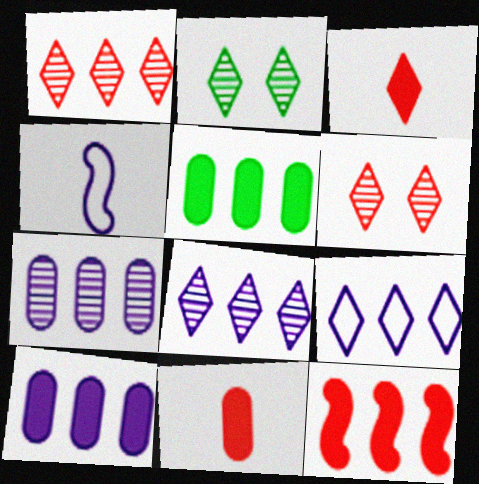[[2, 3, 9], 
[4, 5, 6]]